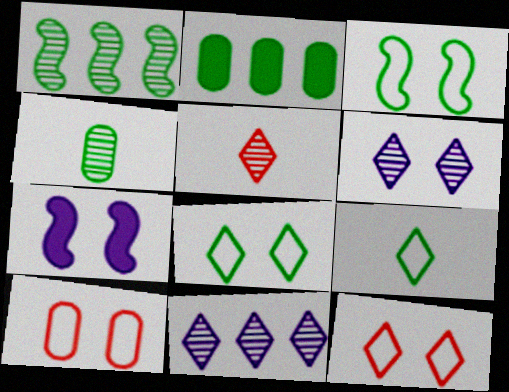[]